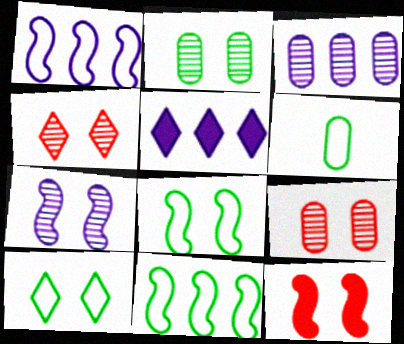[[1, 3, 5], 
[2, 4, 7], 
[6, 10, 11], 
[7, 8, 12]]